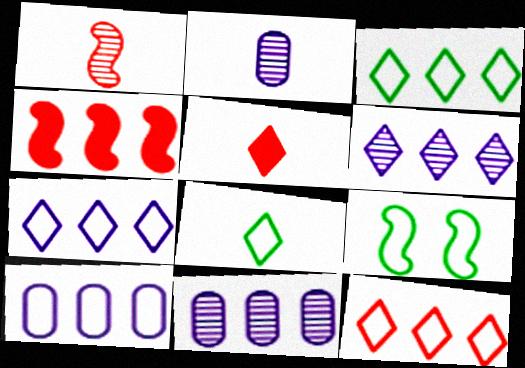[[3, 4, 11], 
[3, 7, 12], 
[5, 9, 11]]